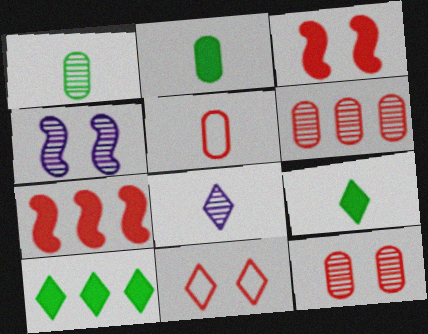[[3, 11, 12], 
[4, 5, 10], 
[8, 10, 11]]